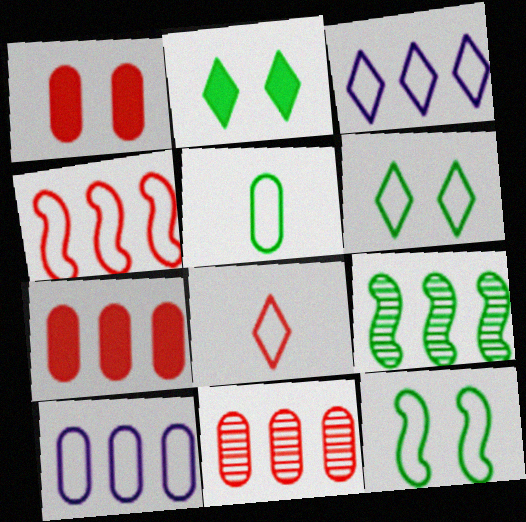[[2, 5, 9], 
[3, 6, 8], 
[3, 7, 9], 
[8, 10, 12]]